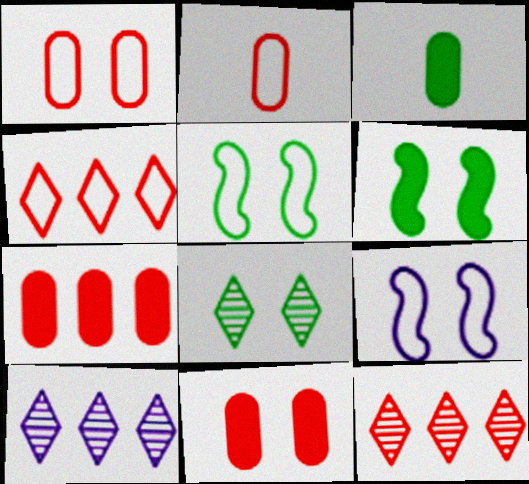[[2, 6, 10], 
[3, 9, 12], 
[8, 9, 11]]